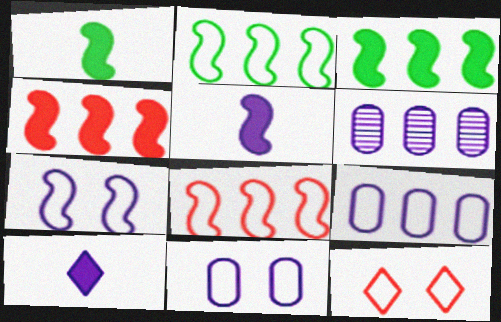[[1, 6, 12], 
[6, 7, 10]]